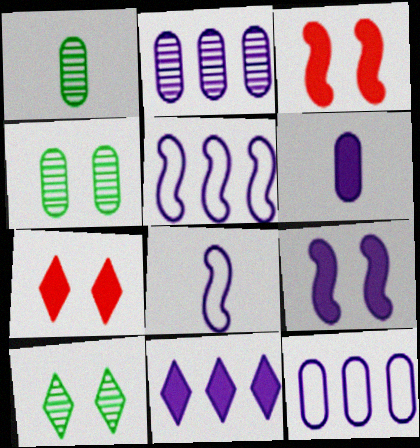[[1, 5, 7], 
[2, 5, 11], 
[6, 9, 11]]